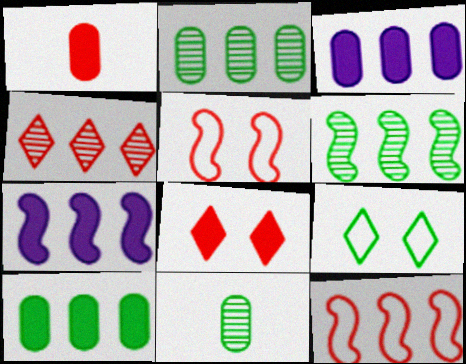[[1, 4, 5], 
[6, 7, 12]]